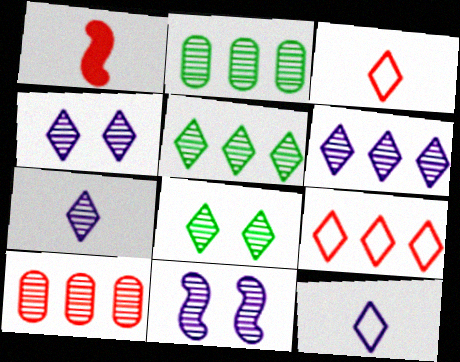[[4, 6, 7]]